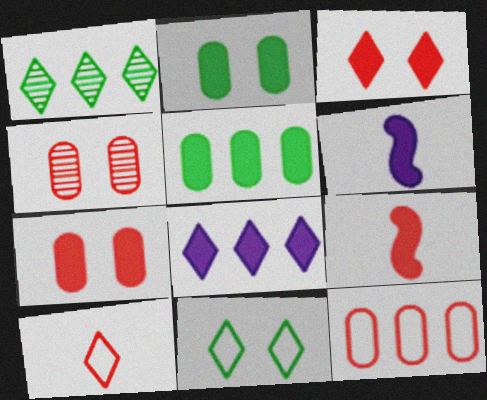[[2, 8, 9], 
[3, 5, 6]]